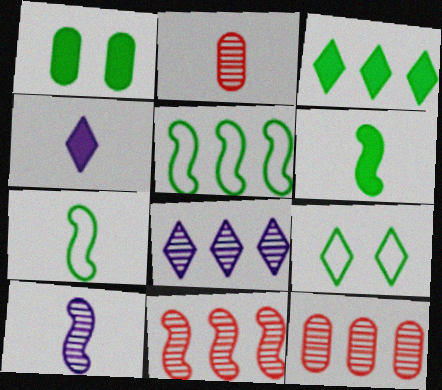[[1, 3, 6], 
[2, 4, 7]]